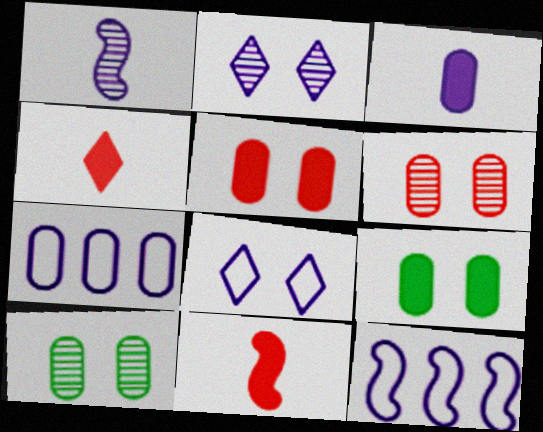[[2, 3, 12], 
[4, 10, 12]]